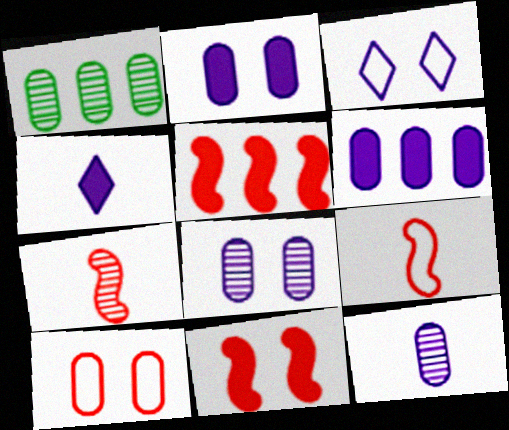[]